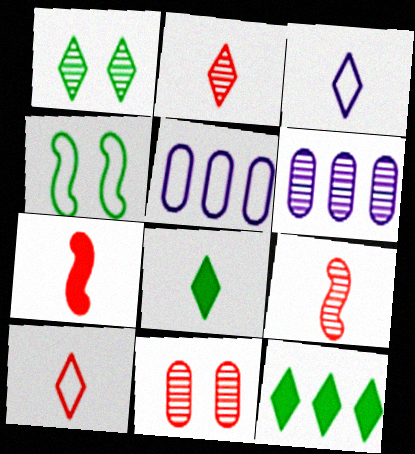[[1, 5, 7], 
[1, 6, 9], 
[2, 3, 8], 
[4, 5, 10]]